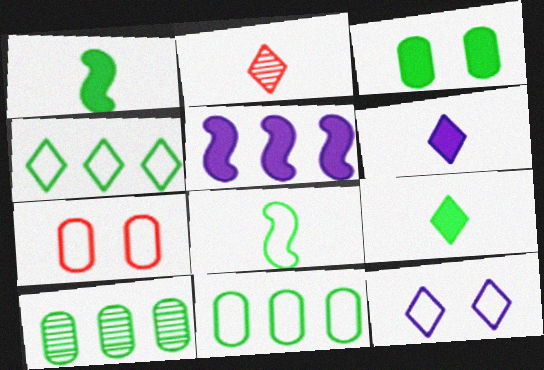[]